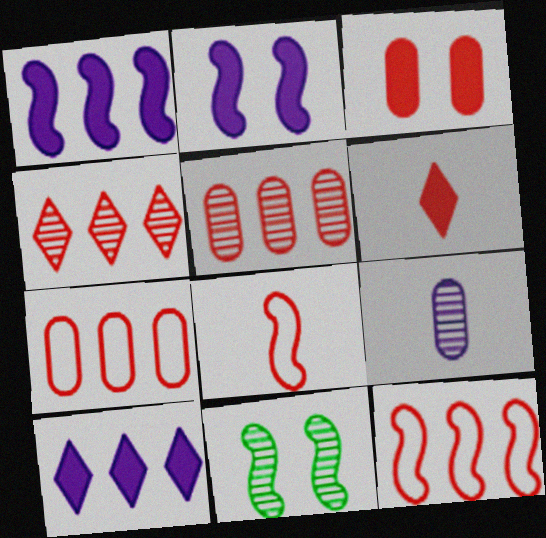[[1, 8, 11], 
[3, 4, 8], 
[4, 9, 11]]